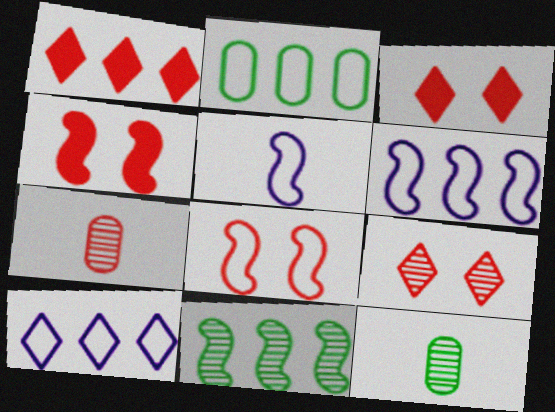[[1, 7, 8], 
[3, 6, 12], 
[4, 5, 11], 
[4, 10, 12]]